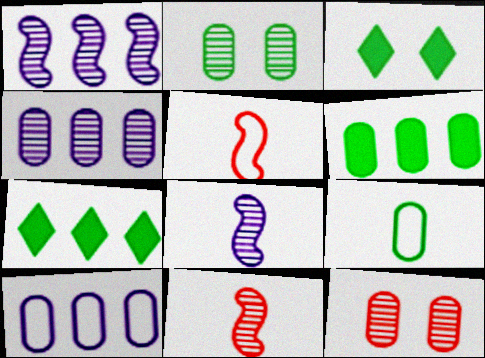[[2, 6, 9], 
[3, 4, 5], 
[3, 10, 11]]